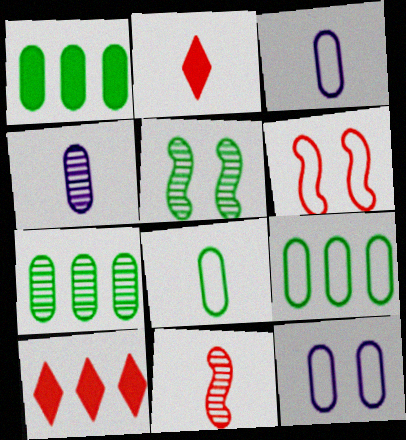[[1, 7, 9], 
[3, 5, 10]]